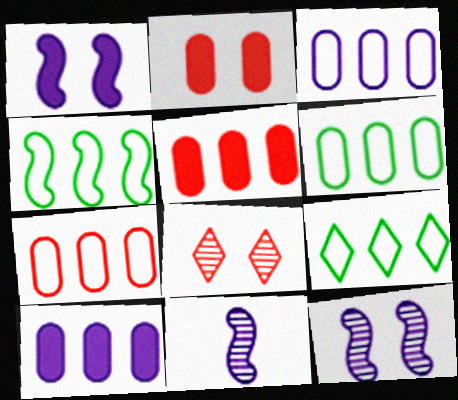[[2, 9, 11], 
[3, 6, 7], 
[4, 6, 9]]